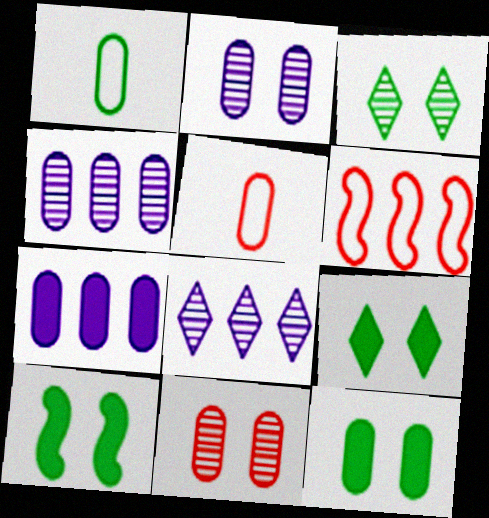[[1, 7, 11], 
[4, 5, 12], 
[5, 8, 10], 
[9, 10, 12]]